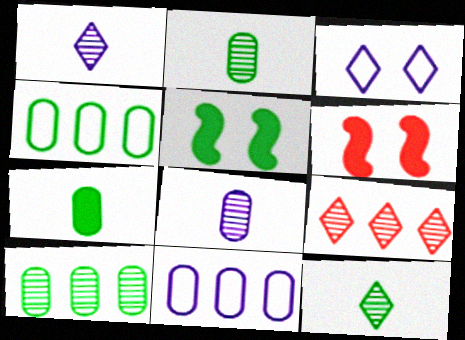[[1, 4, 6], 
[4, 5, 12], 
[6, 11, 12]]